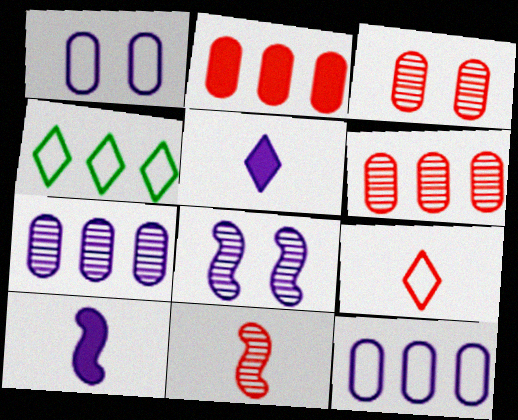[[3, 4, 10], 
[5, 8, 12]]